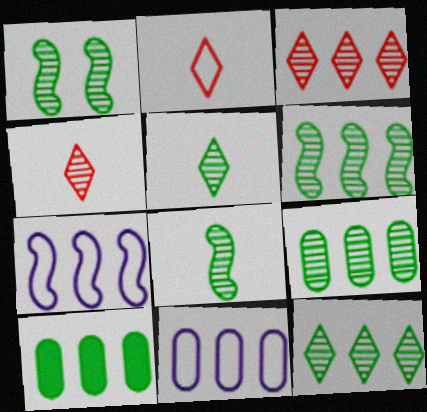[[1, 5, 9], 
[1, 6, 8], 
[3, 7, 10], 
[6, 9, 12]]